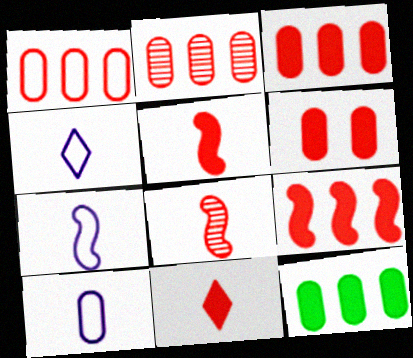[[1, 2, 3], 
[4, 7, 10], 
[6, 9, 11]]